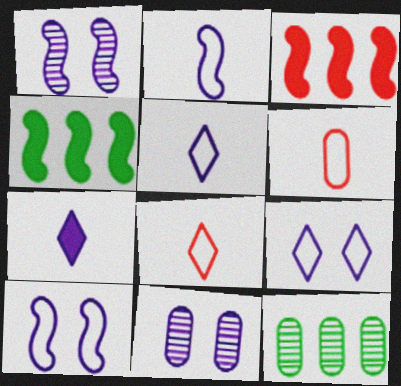[[4, 8, 11]]